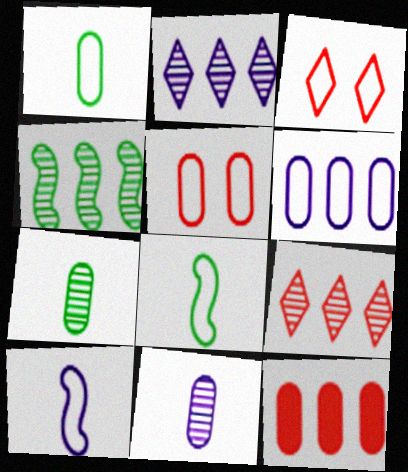[[1, 5, 6], 
[3, 6, 8]]